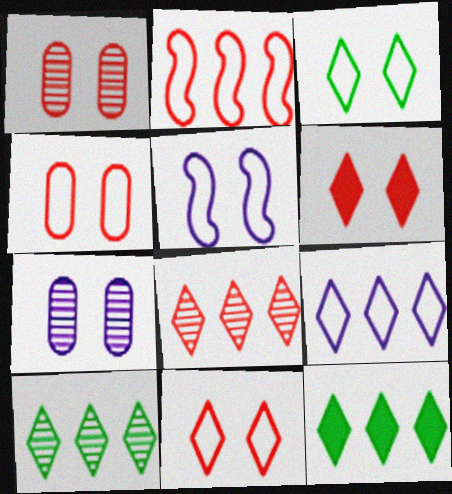[[3, 4, 5], 
[8, 9, 12]]